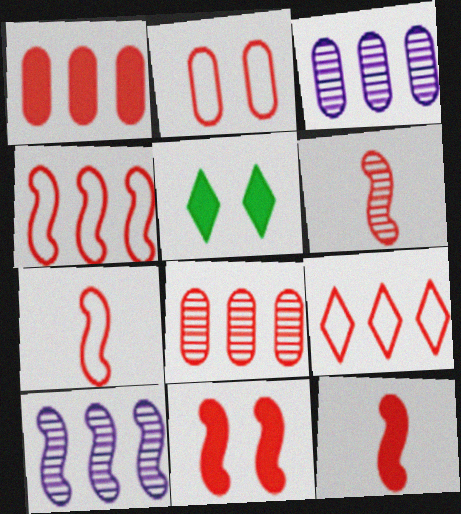[[2, 7, 9], 
[3, 5, 7], 
[4, 6, 11], 
[6, 7, 12]]